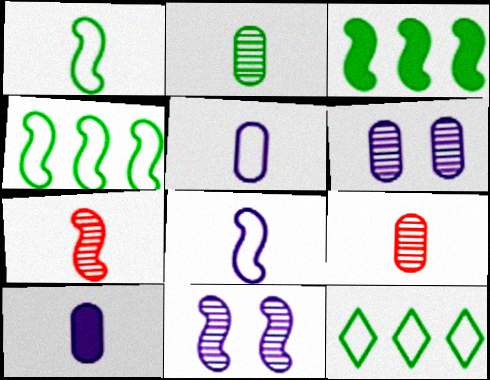[]